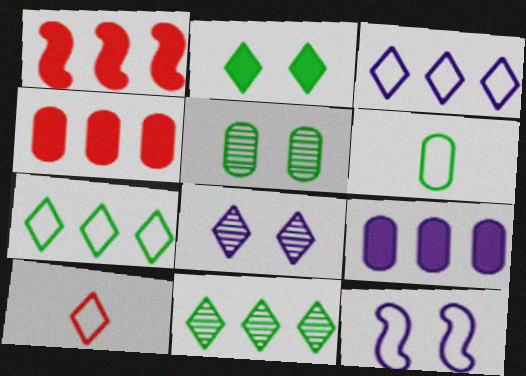[[1, 6, 8]]